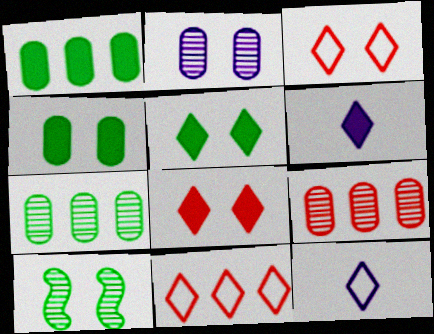[]